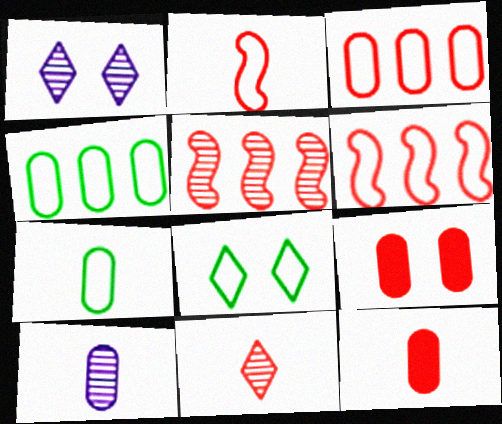[[2, 11, 12], 
[4, 9, 10], 
[6, 9, 11], 
[7, 10, 12]]